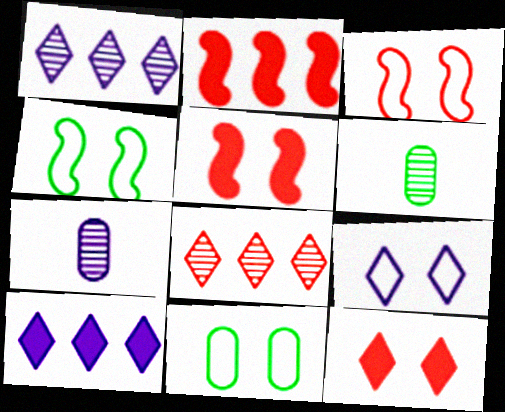[[2, 6, 9], 
[3, 6, 10], 
[3, 9, 11]]